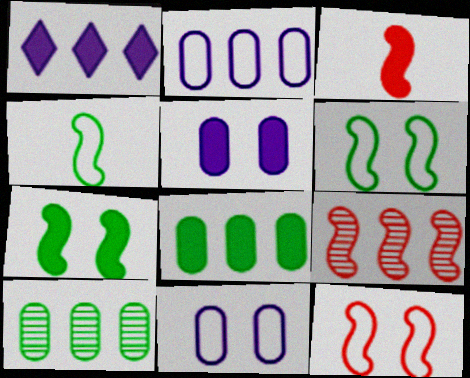[[3, 9, 12]]